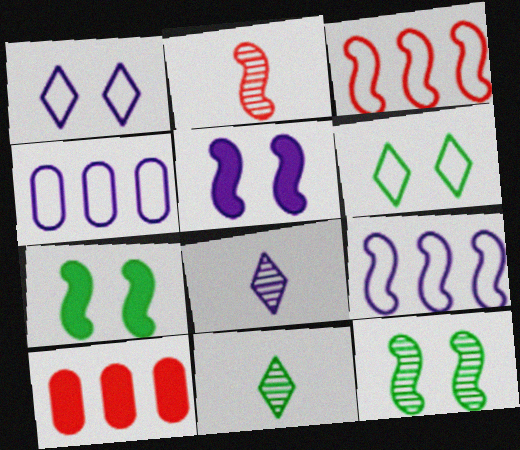[[2, 7, 9], 
[4, 5, 8]]